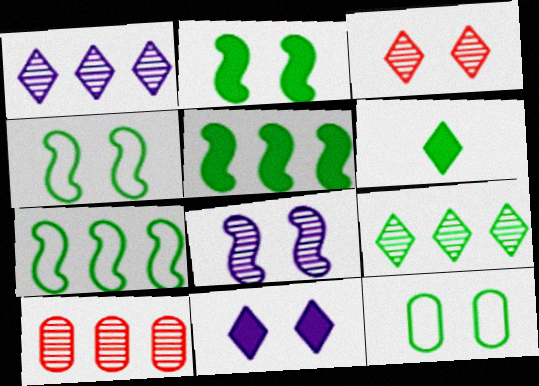[]